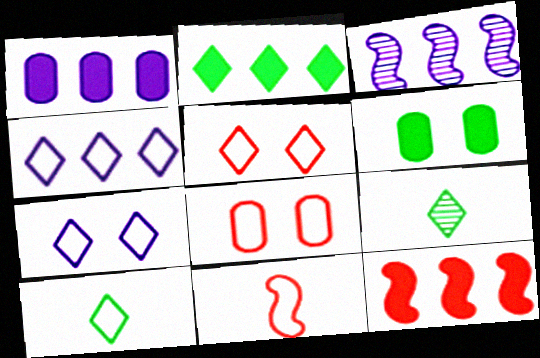[[1, 2, 12], 
[1, 3, 4], 
[4, 5, 10]]